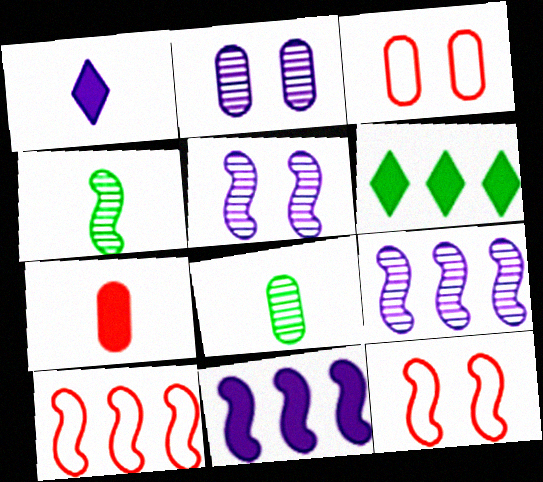[[4, 11, 12]]